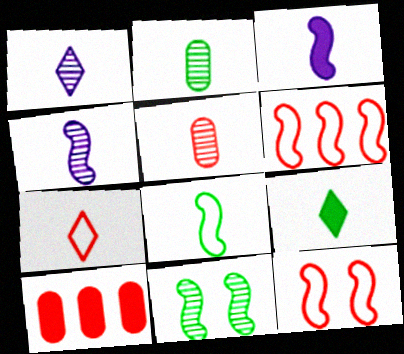[[1, 7, 9], 
[2, 3, 7], 
[2, 8, 9], 
[3, 6, 11]]